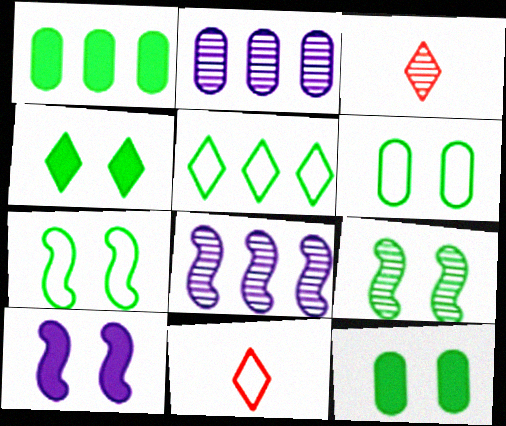[[2, 3, 9], 
[4, 6, 9], 
[8, 11, 12]]